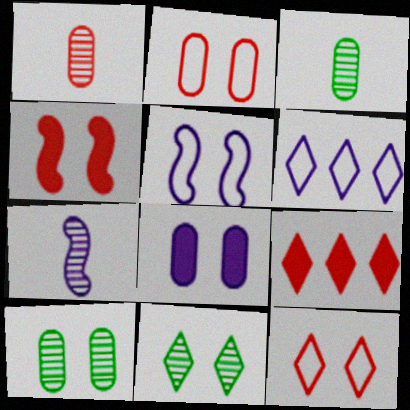[[2, 8, 10], 
[3, 4, 6], 
[3, 5, 9], 
[6, 7, 8]]